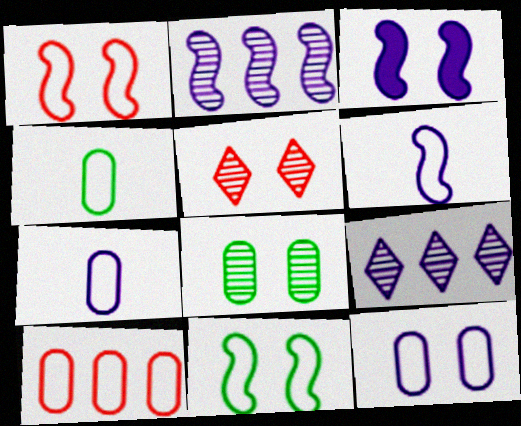[[2, 3, 6], 
[3, 7, 9], 
[4, 10, 12]]